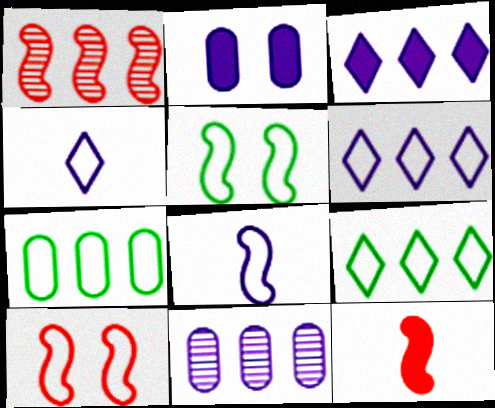[[1, 3, 7], 
[1, 10, 12], 
[4, 7, 10]]